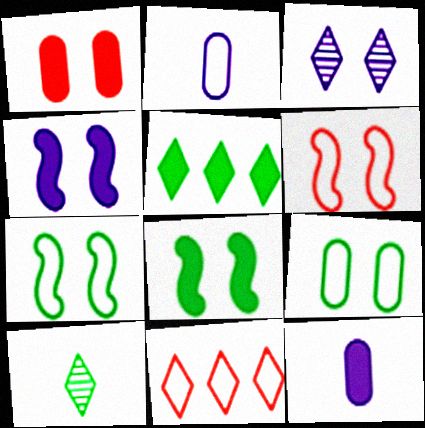[[1, 3, 7], 
[2, 7, 11]]